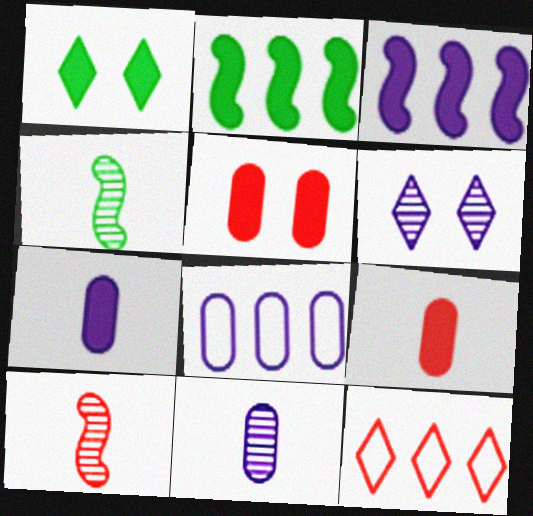[[1, 3, 9], 
[1, 8, 10], 
[5, 10, 12]]